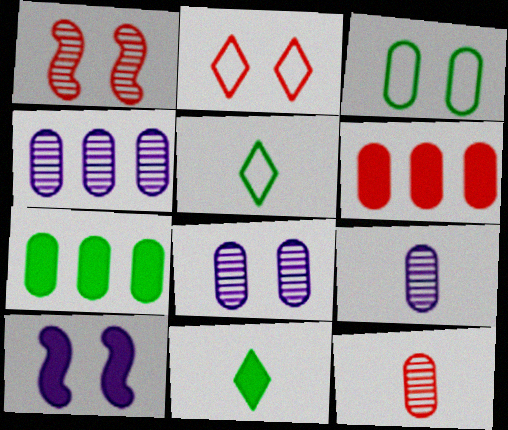[[3, 6, 9], 
[4, 8, 9], 
[6, 10, 11]]